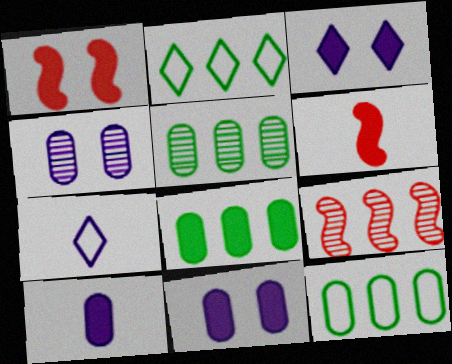[[1, 5, 7], 
[2, 4, 6], 
[3, 6, 8], 
[5, 8, 12]]